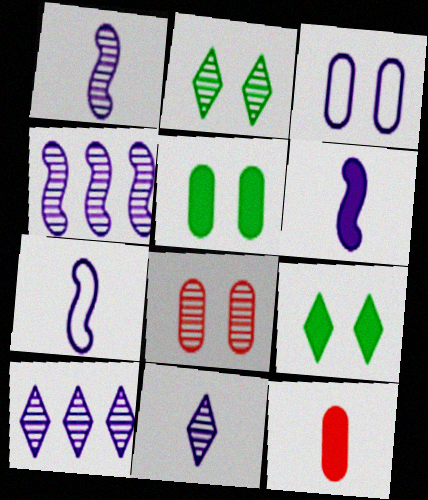[[1, 6, 7], 
[3, 5, 8], 
[3, 6, 10]]